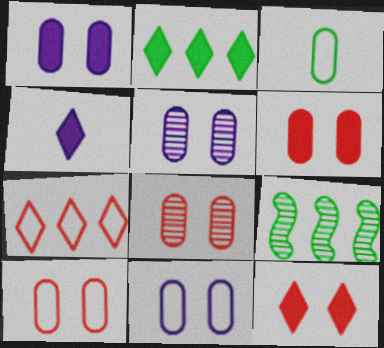[[1, 5, 11], 
[2, 4, 12], 
[4, 9, 10], 
[6, 8, 10]]